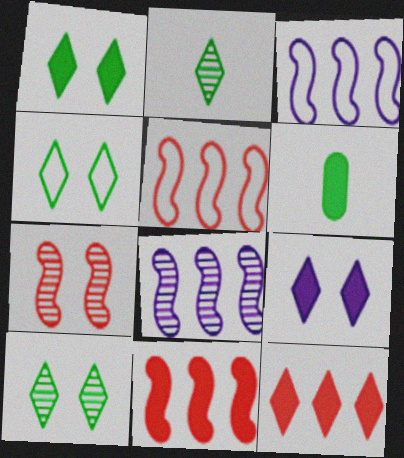[[1, 4, 10], 
[6, 9, 11]]